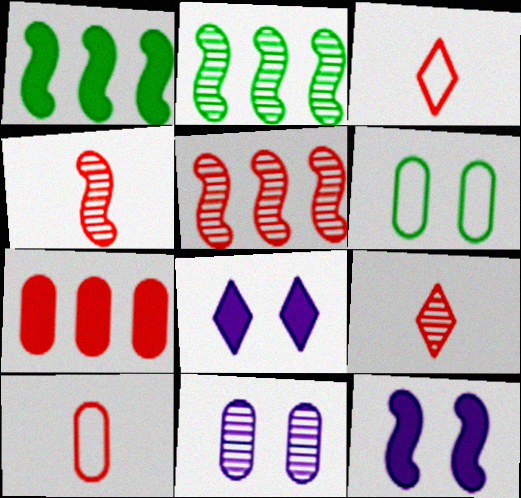[[1, 3, 11], 
[2, 8, 10], 
[2, 9, 11]]